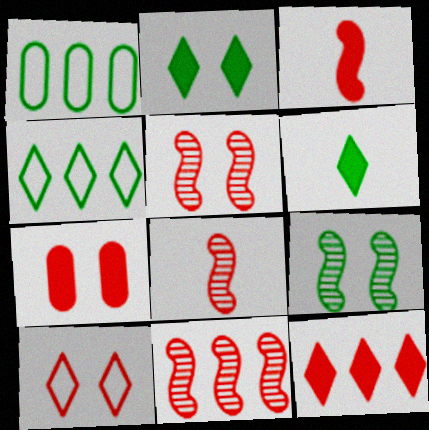[[1, 6, 9], 
[3, 7, 12], 
[5, 7, 10], 
[5, 8, 11]]